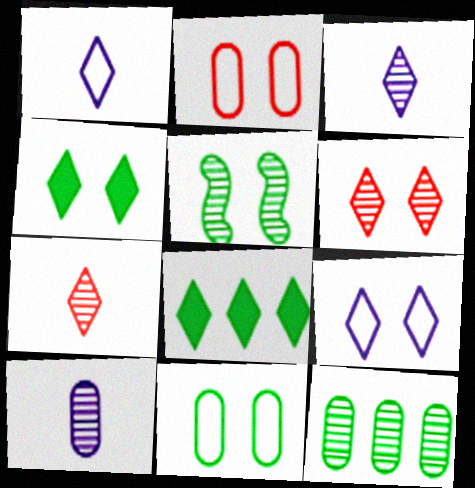[[1, 6, 8], 
[4, 5, 11], 
[4, 6, 9], 
[7, 8, 9]]